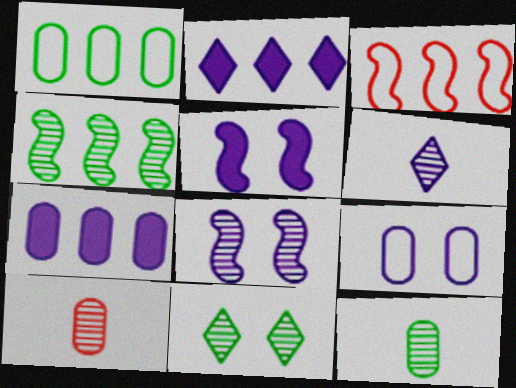[[4, 11, 12]]